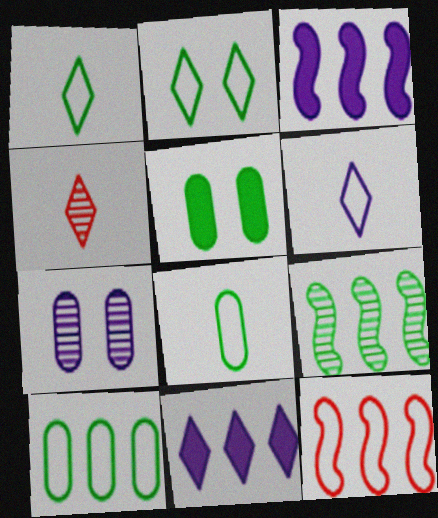[[1, 5, 9], 
[2, 4, 11], 
[3, 6, 7], 
[3, 9, 12], 
[4, 7, 9]]